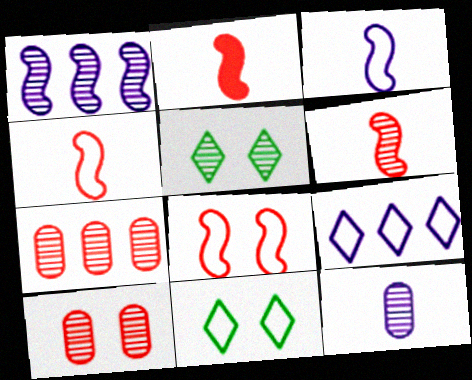[[2, 4, 6]]